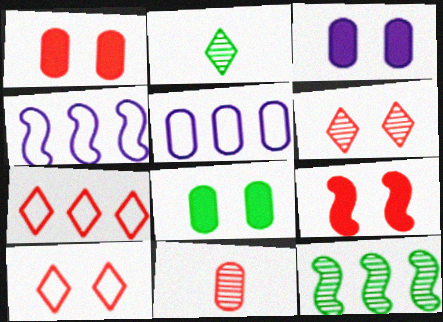[[1, 2, 4], 
[1, 3, 8], 
[2, 5, 9], 
[5, 8, 11], 
[7, 9, 11]]